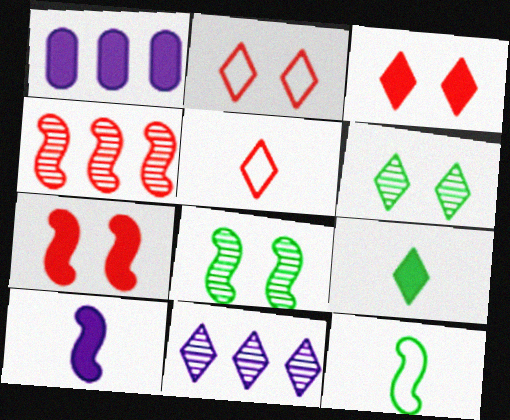[[1, 5, 8], 
[1, 7, 9], 
[2, 9, 11]]